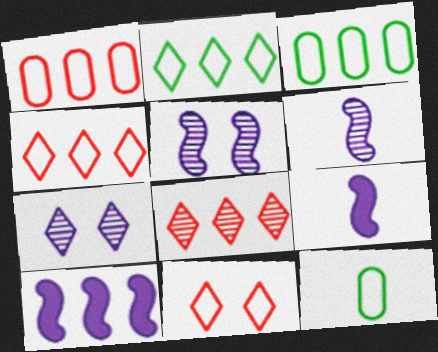[[3, 8, 10]]